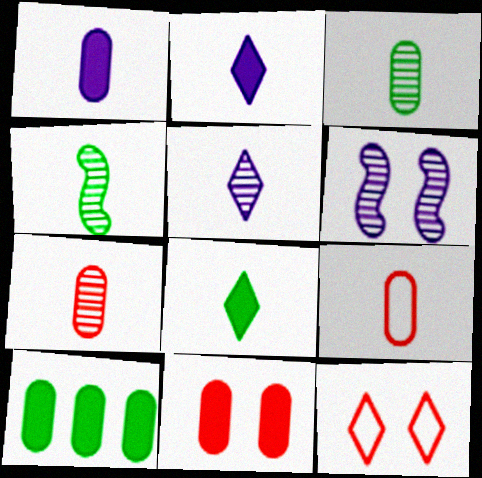[[1, 3, 9], 
[1, 10, 11], 
[2, 4, 9], 
[4, 5, 7]]